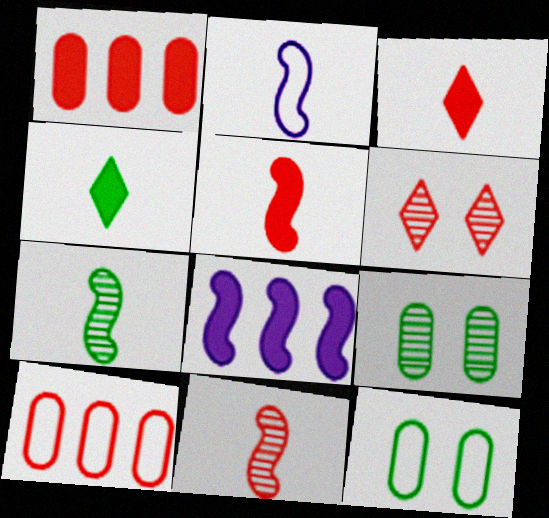[[2, 5, 7], 
[5, 6, 10]]